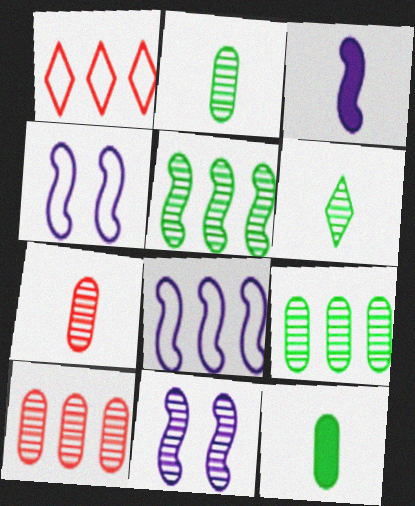[[1, 11, 12], 
[3, 8, 11], 
[6, 10, 11]]